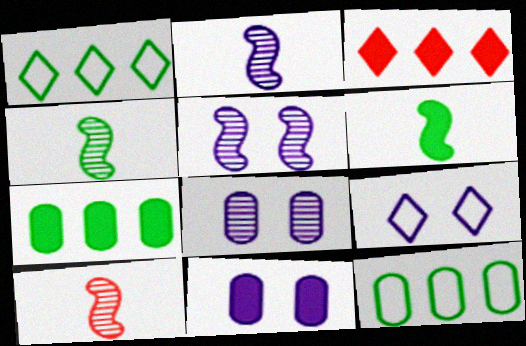[[1, 10, 11], 
[2, 4, 10], 
[3, 6, 11], 
[5, 9, 11], 
[7, 9, 10]]